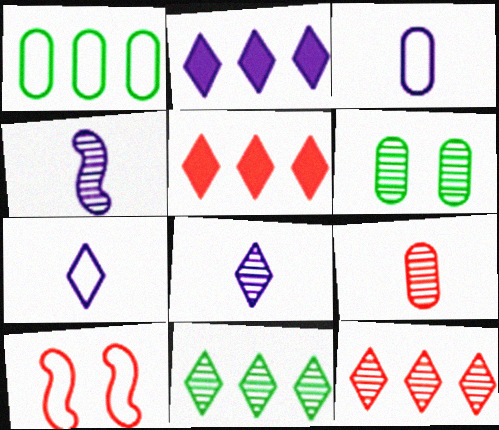[[1, 7, 10], 
[4, 6, 12], 
[5, 9, 10]]